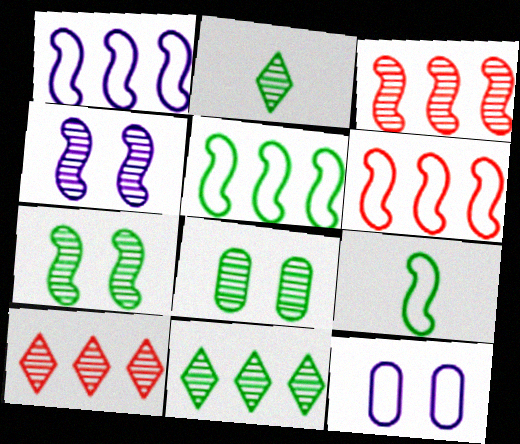[[1, 5, 6]]